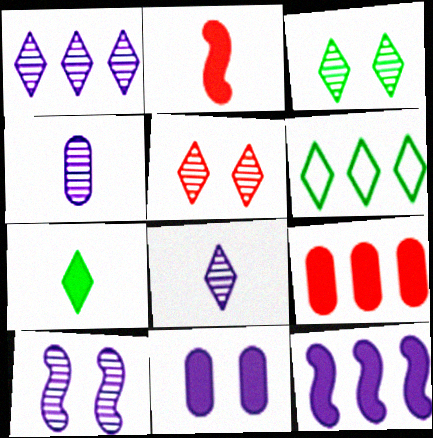[[1, 4, 10], 
[3, 6, 7]]